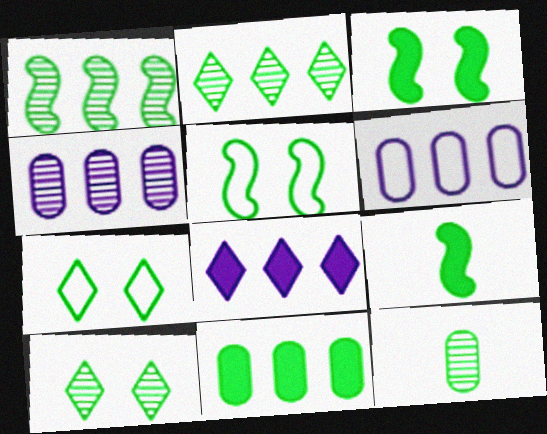[[1, 5, 9], 
[1, 10, 12]]